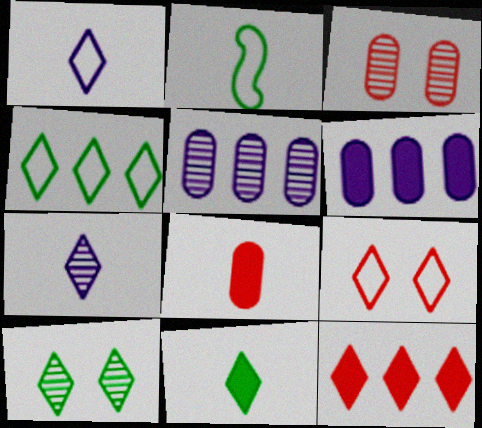[[1, 4, 9], 
[1, 10, 12], 
[2, 7, 8], 
[4, 10, 11]]